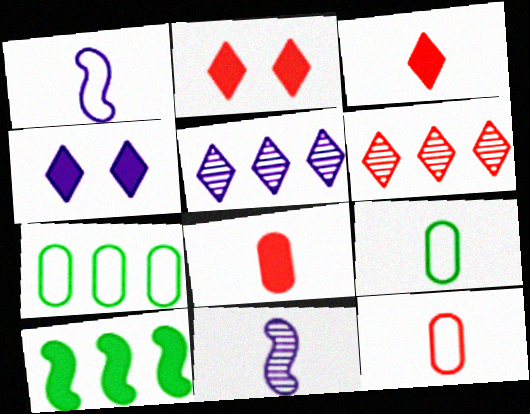[[2, 7, 11], 
[3, 9, 11], 
[4, 8, 10]]